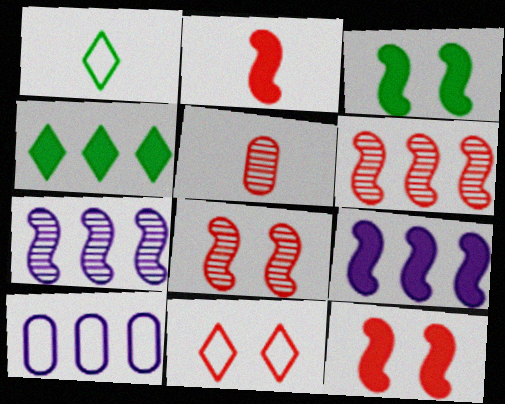[[2, 3, 9], 
[4, 6, 10]]